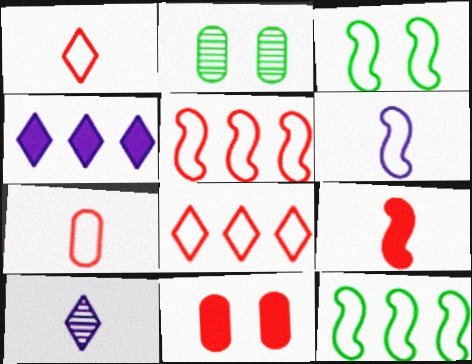[[3, 5, 6], 
[10, 11, 12]]